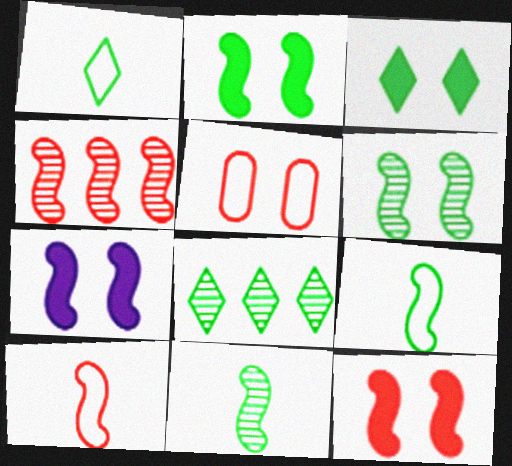[[1, 3, 8], 
[2, 7, 12], 
[4, 7, 9], 
[4, 10, 12]]